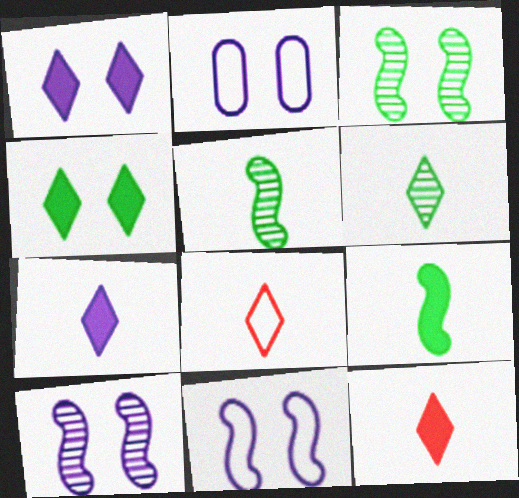[[1, 2, 10], 
[6, 7, 8]]